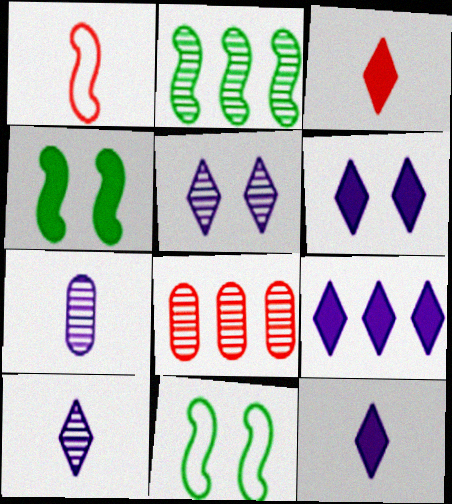[[6, 9, 12], 
[8, 11, 12]]